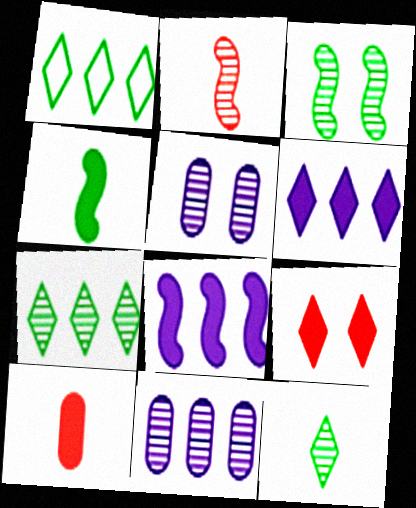[[2, 5, 7]]